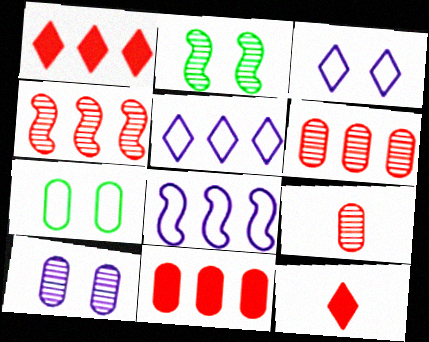[]